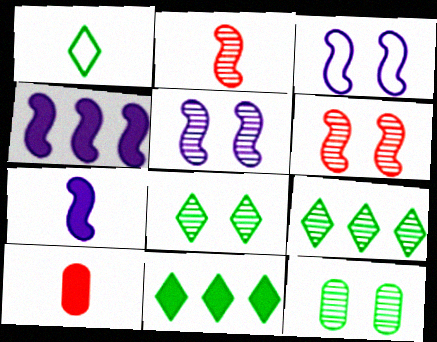[[1, 8, 11], 
[3, 9, 10]]